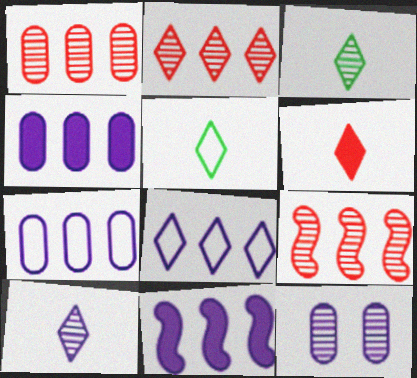[[1, 2, 9], 
[3, 9, 12], 
[5, 6, 10]]